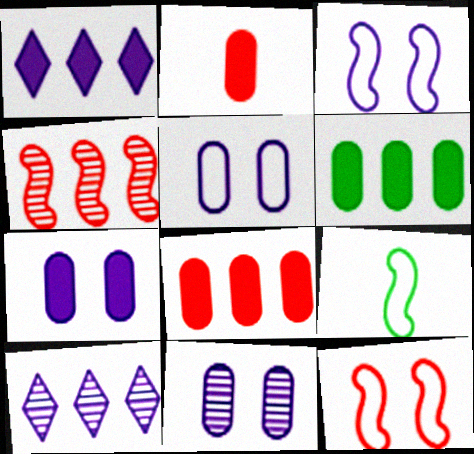[[2, 6, 7], 
[5, 7, 11]]